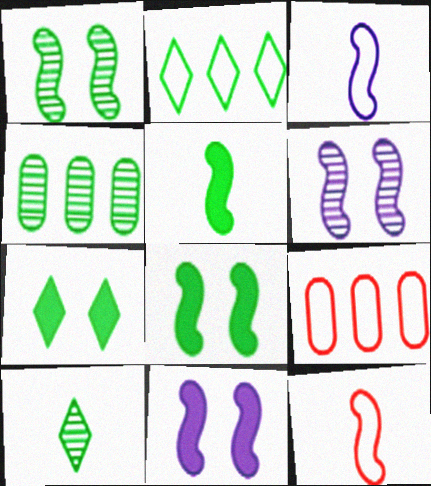[[1, 4, 10], 
[2, 7, 10], 
[9, 10, 11]]